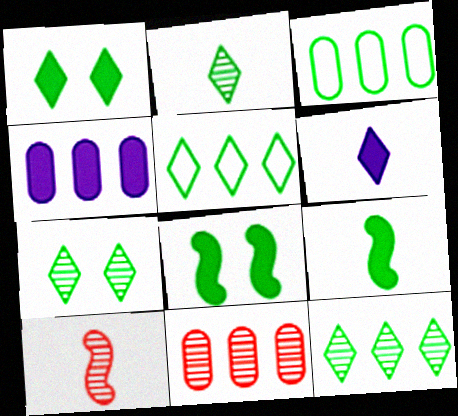[[1, 2, 5], 
[2, 3, 8], 
[2, 7, 12], 
[3, 4, 11], 
[3, 7, 9]]